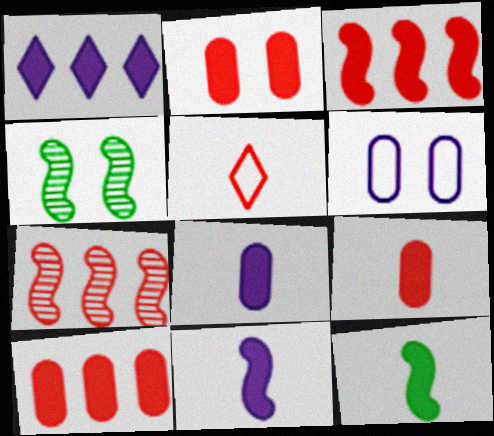[[1, 2, 12], 
[2, 5, 7], 
[2, 9, 10]]